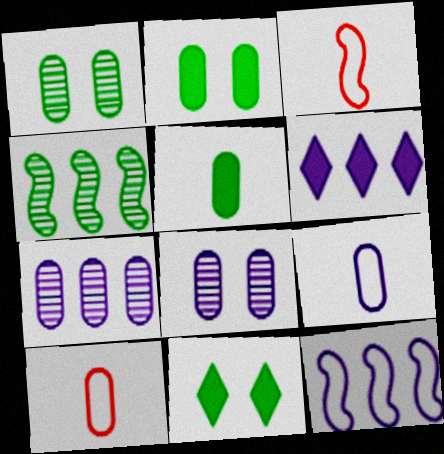[[1, 3, 6], 
[2, 7, 10], 
[3, 7, 11], 
[6, 7, 12]]